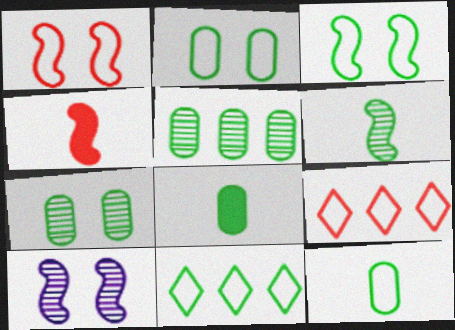[[2, 5, 8], 
[3, 11, 12], 
[8, 9, 10]]